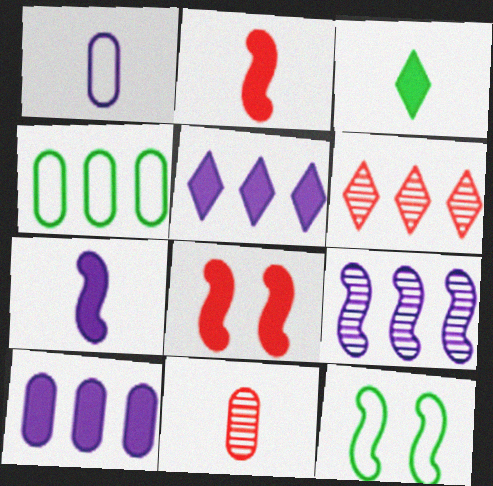[[2, 9, 12], 
[3, 8, 10], 
[5, 11, 12]]